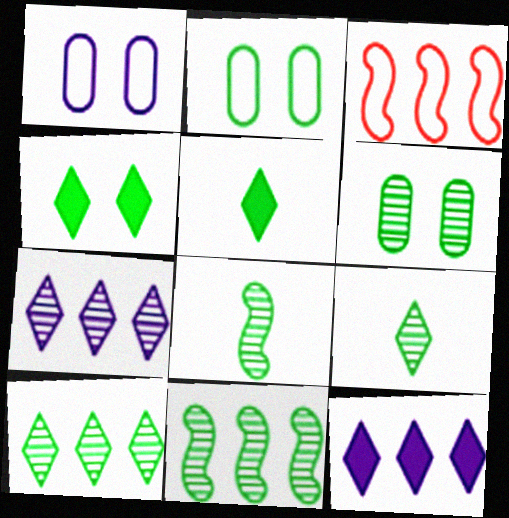[[2, 5, 11], 
[6, 8, 10], 
[6, 9, 11]]